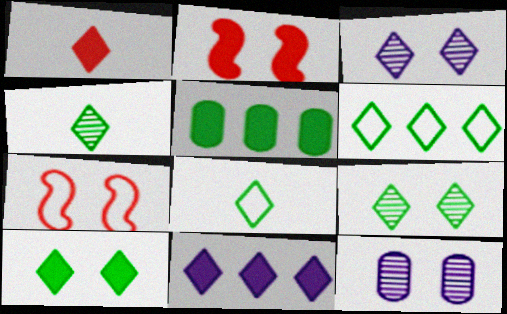[[1, 3, 6], 
[1, 10, 11], 
[4, 6, 10], 
[7, 10, 12]]